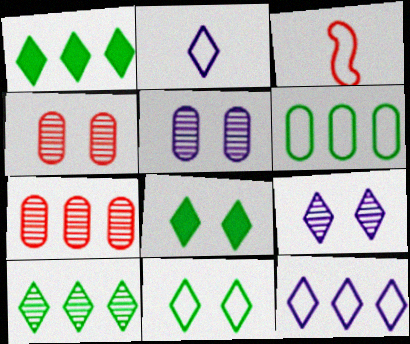[[1, 3, 5]]